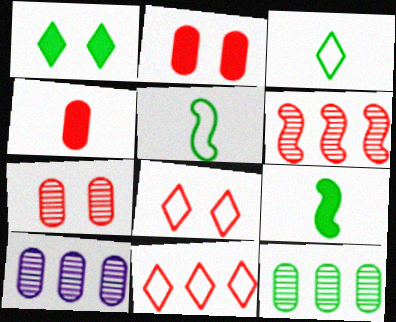[[1, 5, 12], 
[4, 6, 8], 
[8, 9, 10]]